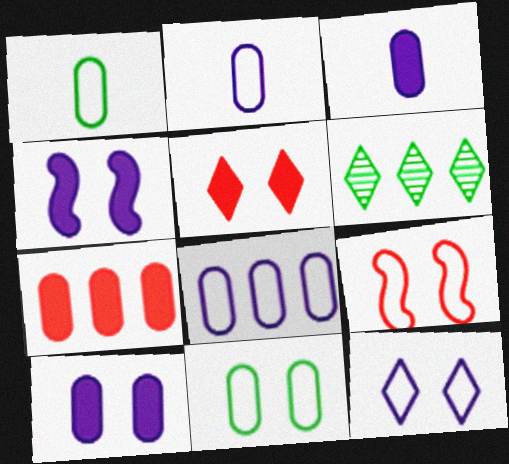[[3, 6, 9], 
[9, 11, 12]]